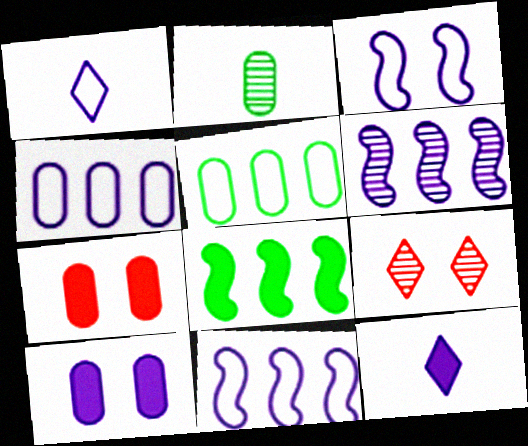[[1, 3, 4], 
[1, 6, 10], 
[2, 4, 7], 
[2, 6, 9], 
[7, 8, 12]]